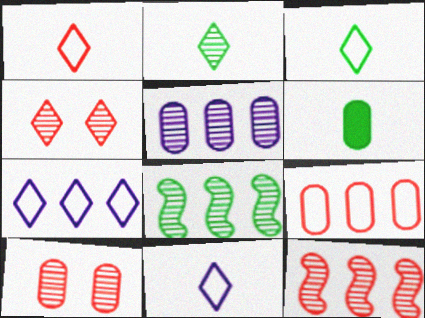[[1, 3, 11]]